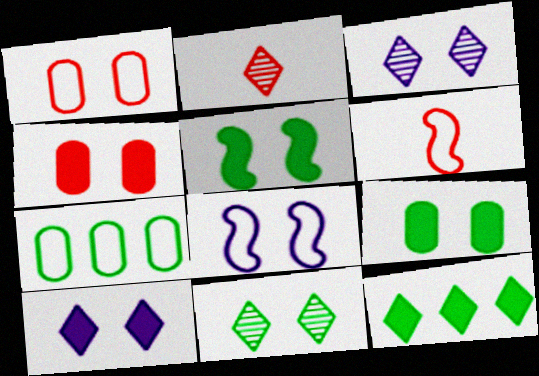[[1, 3, 5], 
[4, 5, 10], 
[4, 8, 11]]